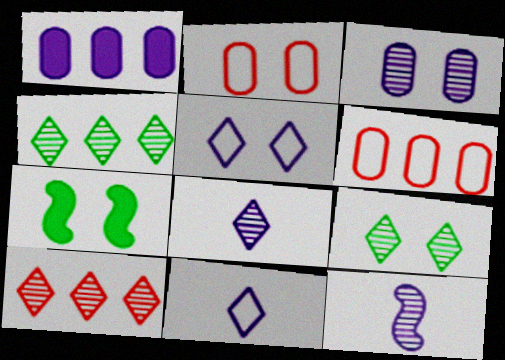[[1, 5, 12], 
[6, 7, 8], 
[8, 9, 10]]